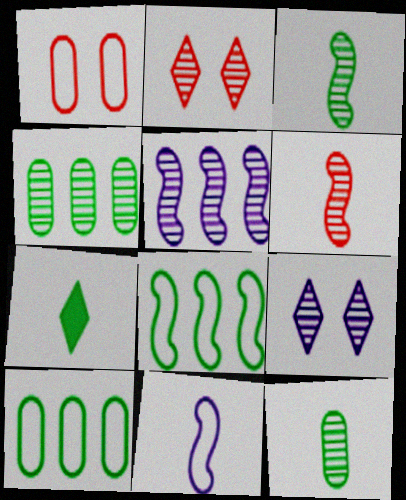[[1, 5, 7], 
[2, 5, 12], 
[4, 6, 9]]